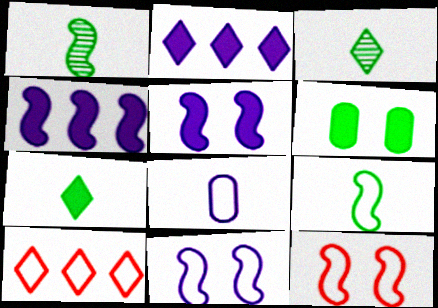[[1, 4, 12]]